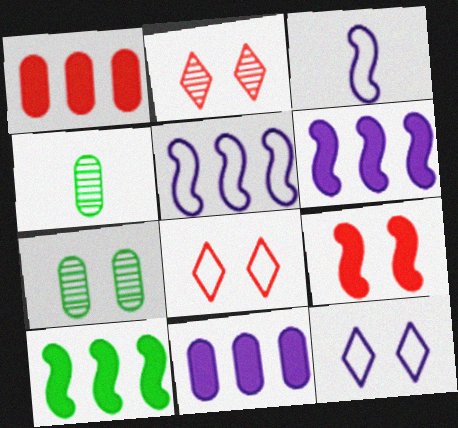[[4, 6, 8], 
[7, 9, 12]]